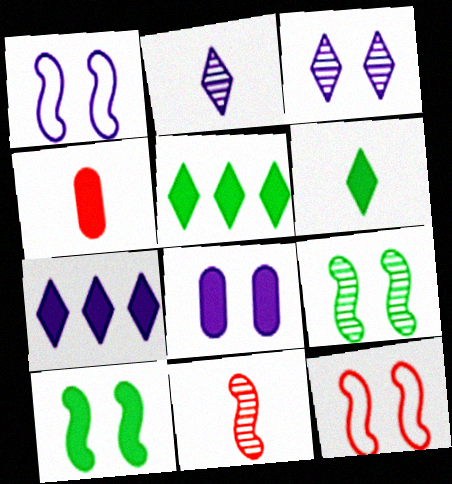[[1, 3, 8], 
[4, 7, 10]]